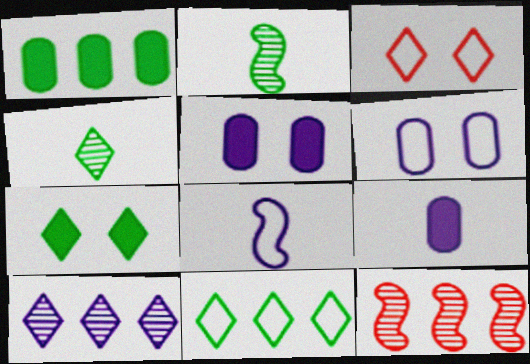[[4, 7, 11], 
[5, 8, 10]]